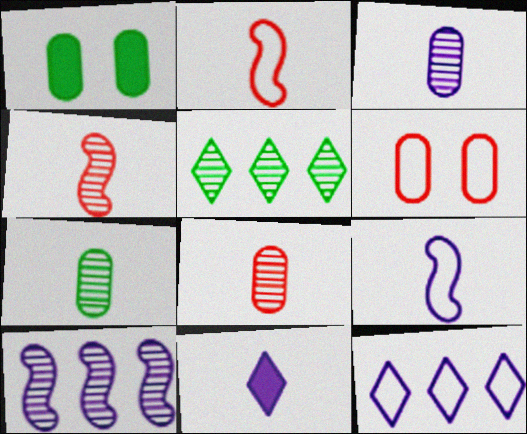[[1, 4, 12], 
[2, 7, 11], 
[3, 7, 8], 
[3, 9, 11]]